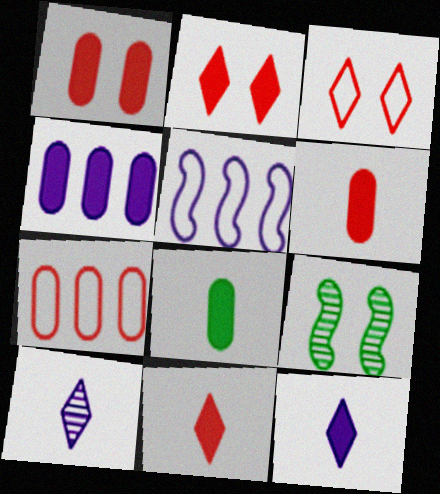[[1, 4, 8], 
[7, 9, 12]]